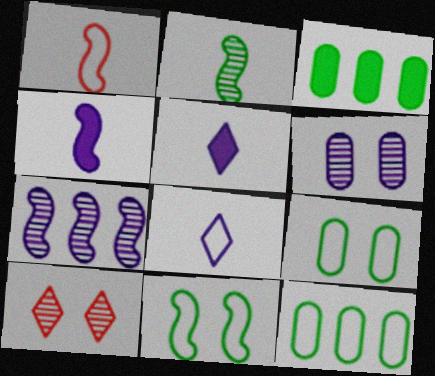[[1, 2, 4], 
[4, 10, 12]]